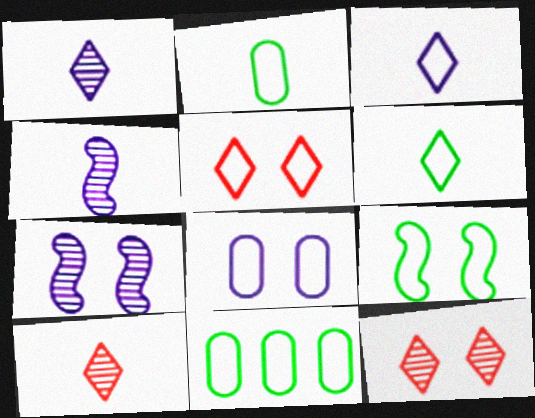[[5, 8, 9], 
[6, 9, 11]]